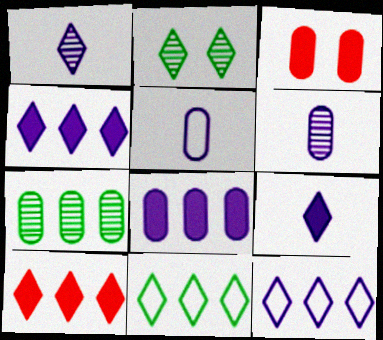[[3, 5, 7]]